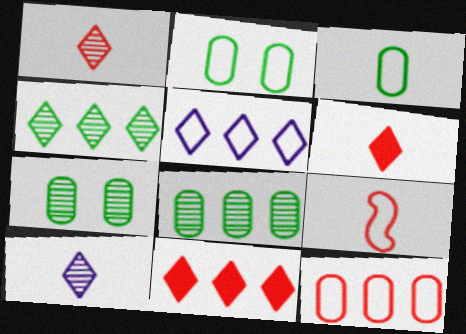[[2, 5, 9], 
[4, 5, 11]]